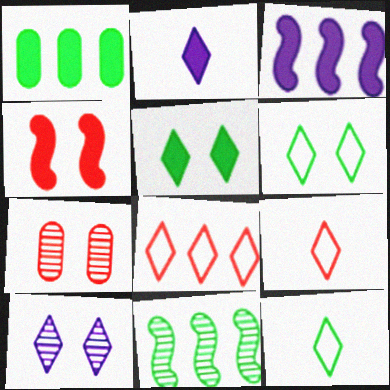[[1, 2, 4], 
[3, 7, 12]]